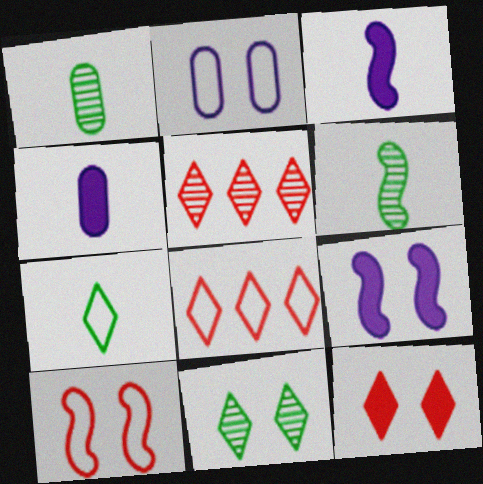[[1, 8, 9]]